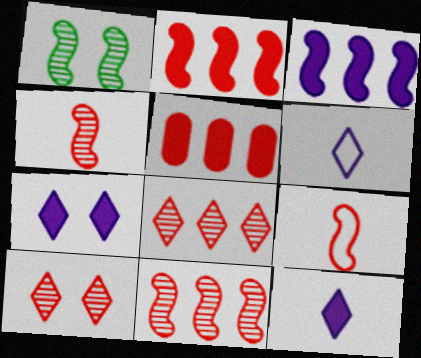[[1, 3, 9], 
[1, 5, 6], 
[5, 9, 10]]